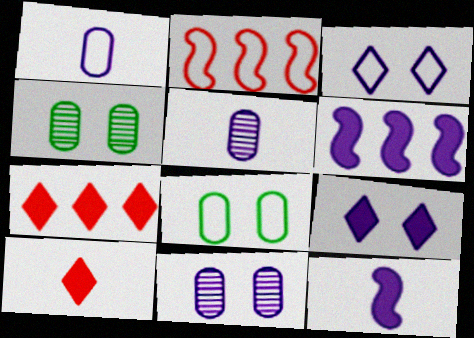[[3, 5, 6]]